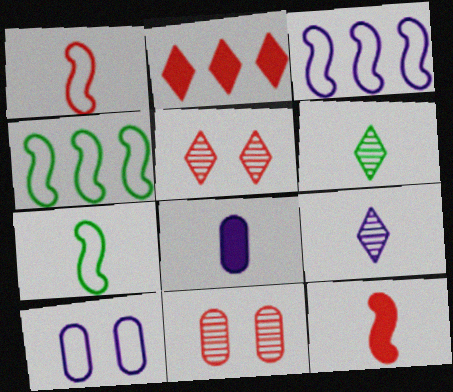[[1, 2, 11], 
[1, 6, 8], 
[4, 5, 8]]